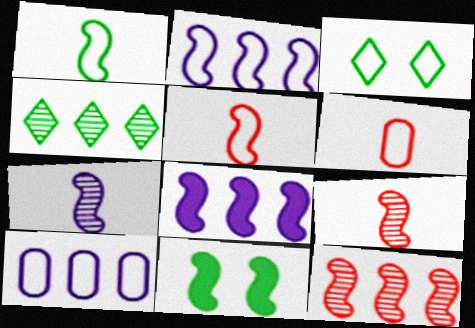[[2, 3, 6], 
[2, 9, 11], 
[3, 5, 10]]